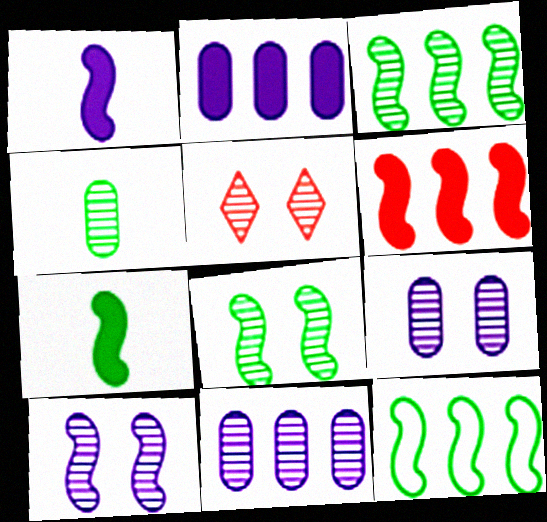[[5, 8, 9], 
[7, 8, 12]]